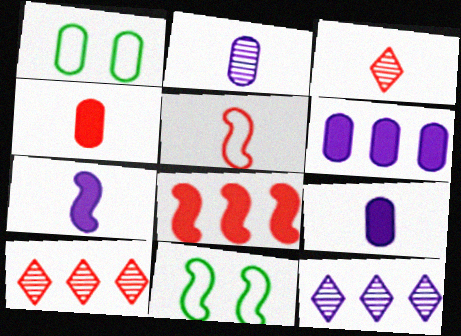[[1, 7, 10], 
[3, 4, 5], 
[3, 6, 11], 
[4, 11, 12], 
[9, 10, 11]]